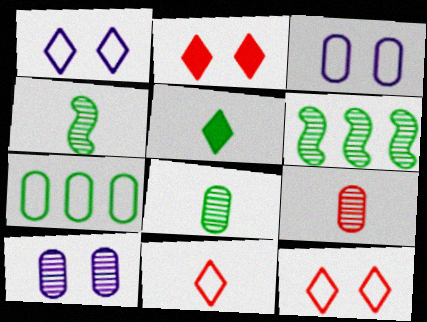[]